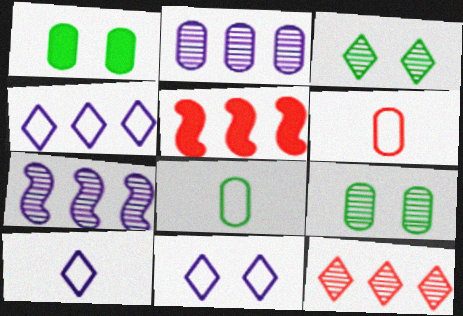[[1, 2, 6], 
[4, 10, 11], 
[5, 9, 10]]